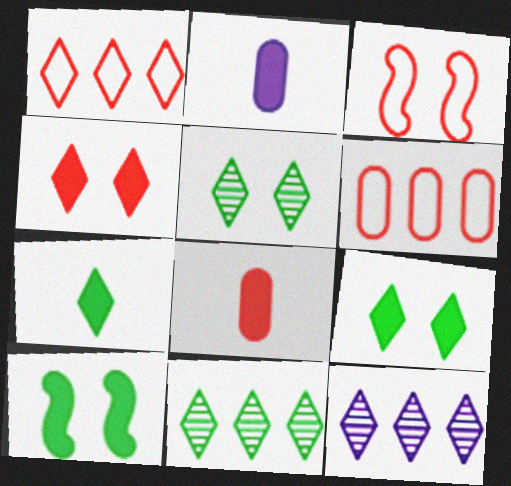[[2, 3, 11]]